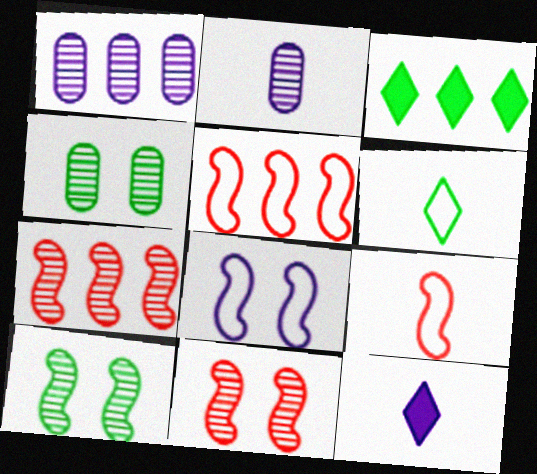[[1, 3, 5], 
[1, 8, 12], 
[4, 5, 12]]